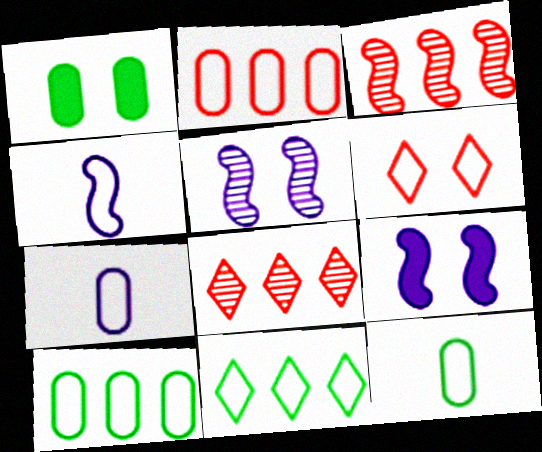[[1, 4, 8], 
[1, 5, 6], 
[4, 6, 10], 
[8, 9, 12]]